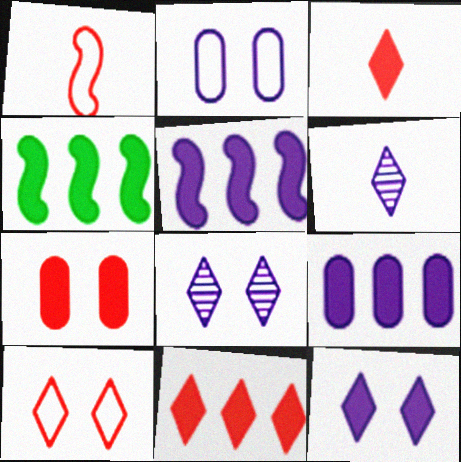[[2, 5, 6], 
[4, 9, 11]]